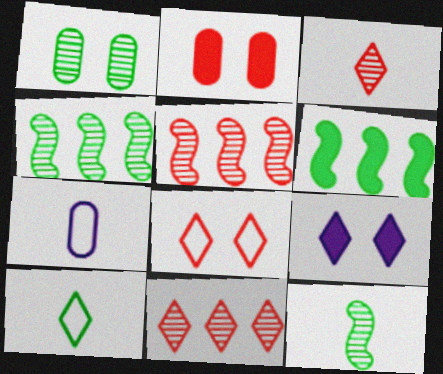[[1, 6, 10], 
[9, 10, 11]]